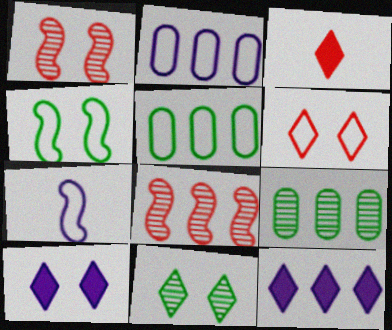[[5, 6, 7], 
[5, 8, 12], 
[6, 10, 11]]